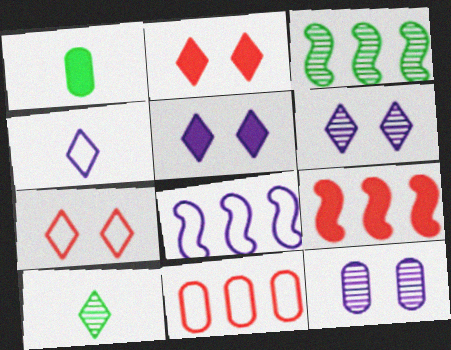[[1, 5, 9], 
[1, 11, 12], 
[3, 8, 9]]